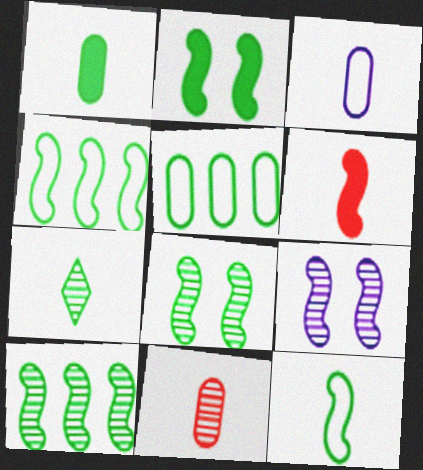[[1, 3, 11], 
[1, 7, 12], 
[2, 5, 7], 
[2, 10, 12], 
[3, 6, 7], 
[4, 6, 9]]